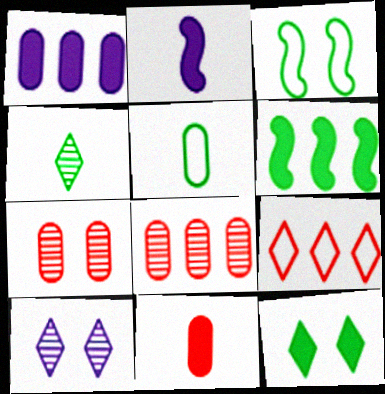[[1, 5, 7]]